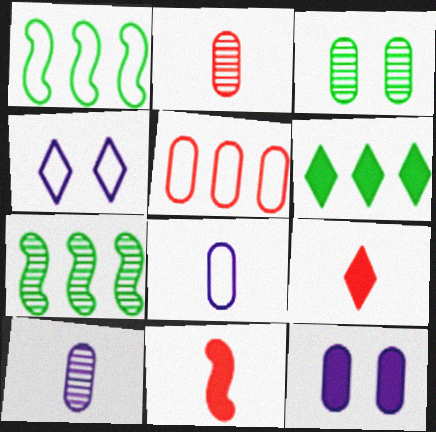[[6, 11, 12]]